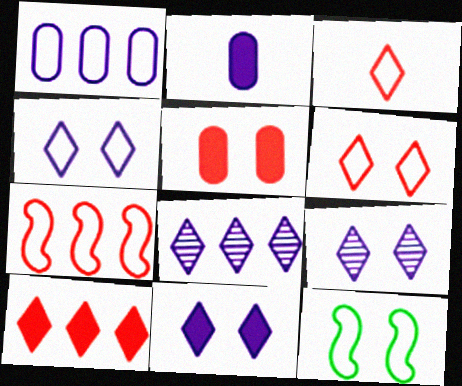[[1, 3, 12], 
[4, 9, 11], 
[5, 9, 12]]